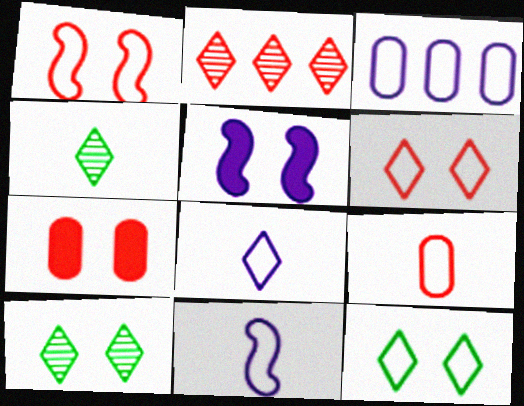[]